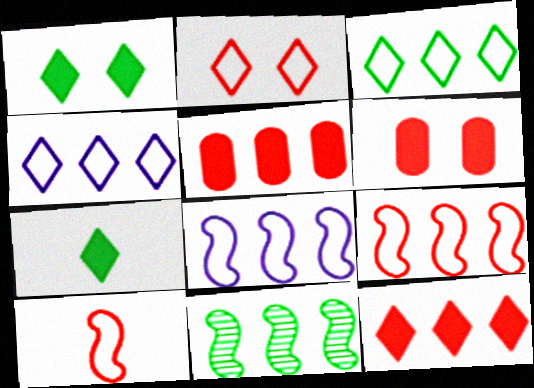[[4, 5, 11]]